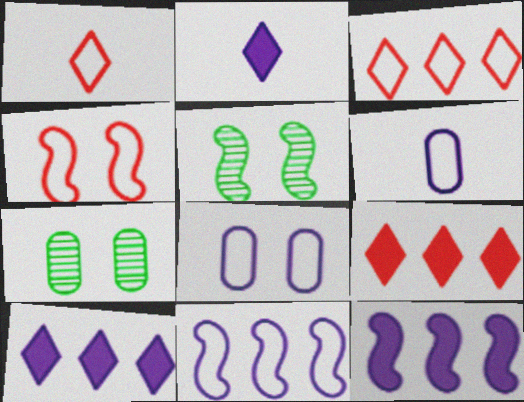[[1, 7, 12], 
[5, 6, 9]]